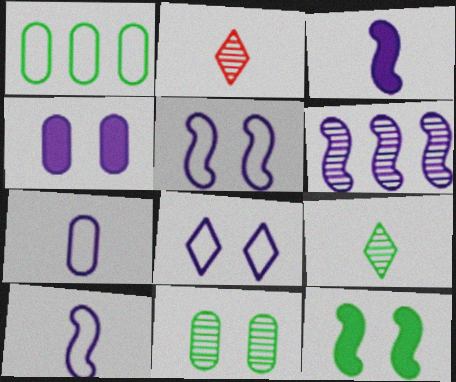[[1, 9, 12], 
[2, 6, 11], 
[3, 5, 6]]